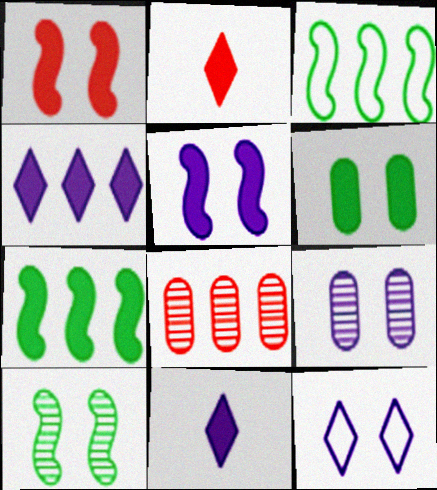[[2, 3, 9], 
[3, 4, 8], 
[5, 9, 12]]